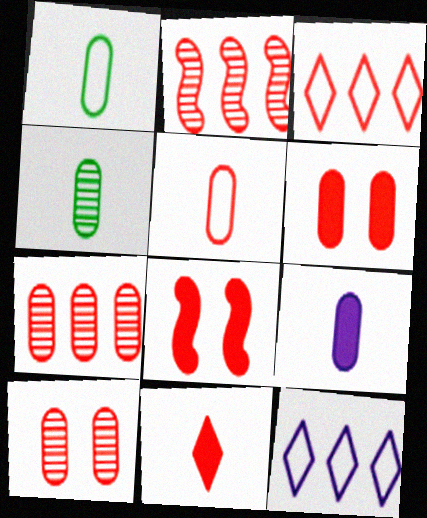[[4, 5, 9], 
[4, 8, 12], 
[5, 6, 7]]